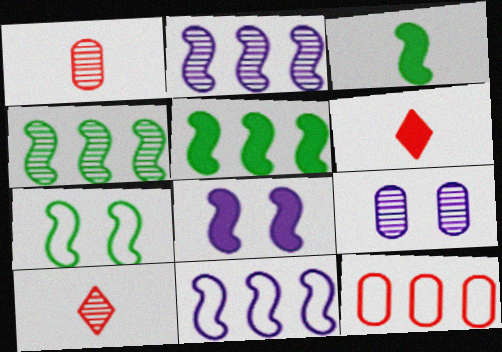[[3, 4, 7], 
[4, 9, 10]]